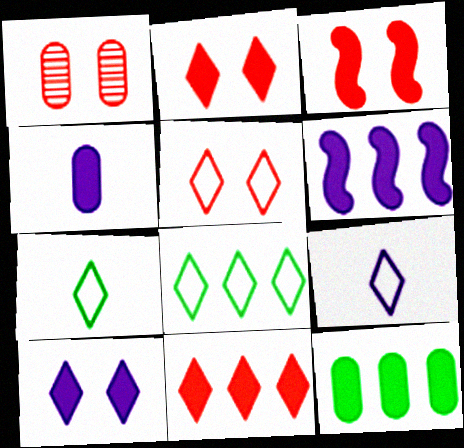[[1, 3, 5], 
[1, 6, 7], 
[4, 6, 10], 
[5, 8, 9], 
[6, 11, 12]]